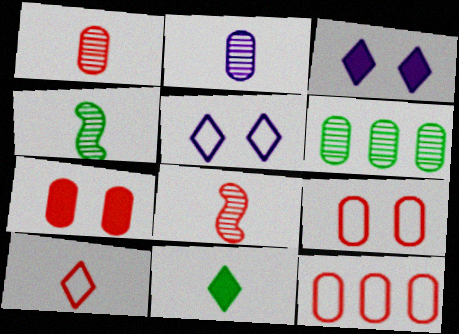[[1, 7, 12], 
[3, 4, 12]]